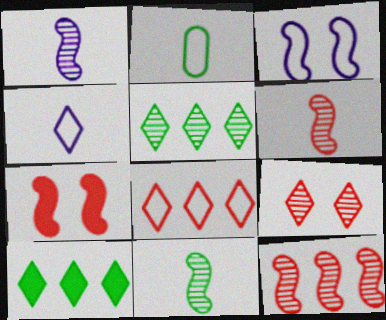[[1, 6, 11], 
[2, 3, 8], 
[4, 9, 10]]